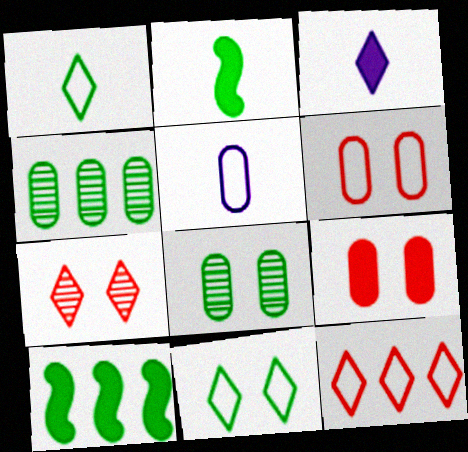[[1, 8, 10], 
[2, 4, 11], 
[3, 9, 10], 
[4, 5, 9], 
[5, 7, 10]]